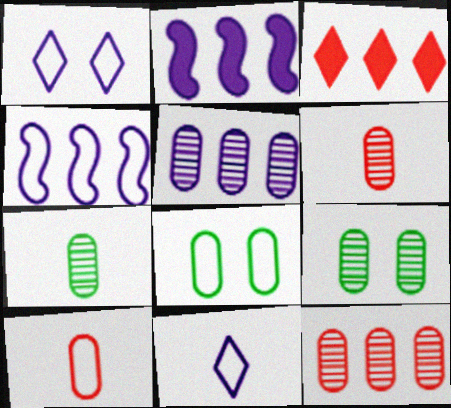[[5, 6, 9]]